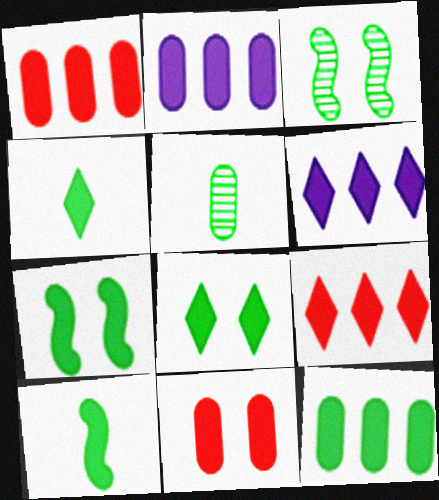[[1, 2, 12], 
[4, 7, 12], 
[6, 10, 11], 
[8, 10, 12]]